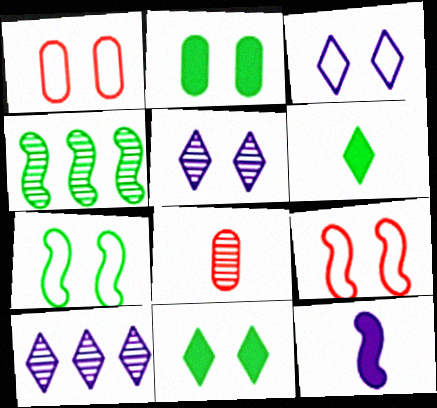[[1, 3, 7], 
[2, 5, 9], 
[4, 5, 8], 
[4, 9, 12]]